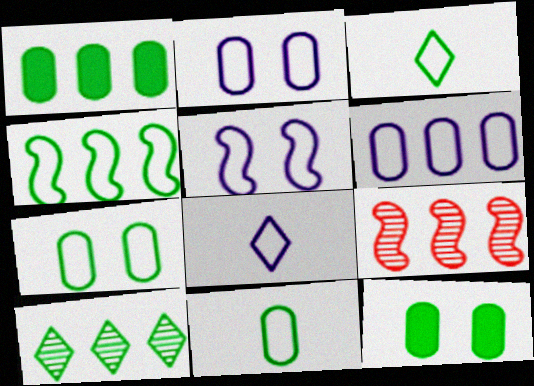[[1, 4, 10], 
[3, 4, 7], 
[5, 6, 8], 
[8, 9, 12]]